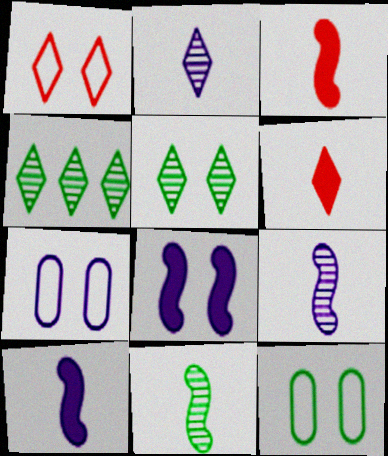[[3, 4, 7]]